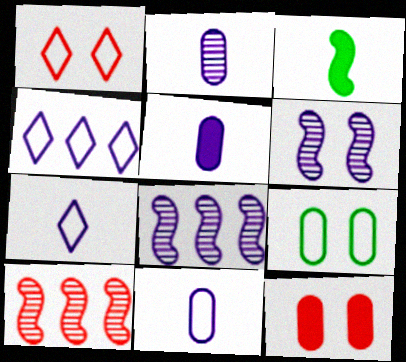[[2, 5, 11], 
[4, 5, 6]]